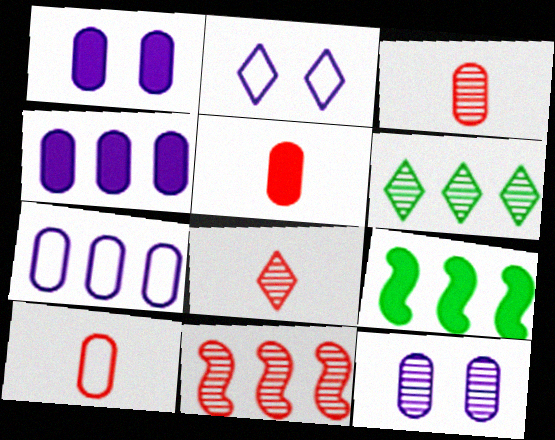[[2, 3, 9], 
[3, 5, 10]]